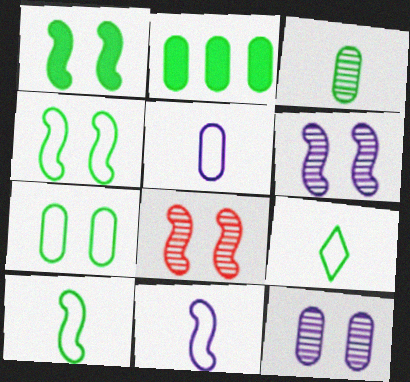[[2, 3, 7]]